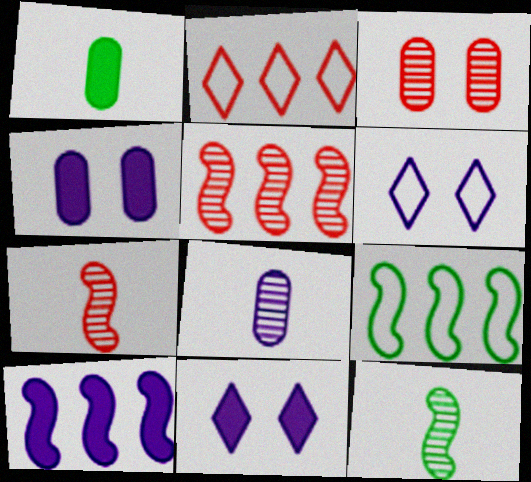[[1, 5, 6], 
[2, 4, 12], 
[5, 9, 10], 
[6, 8, 10]]